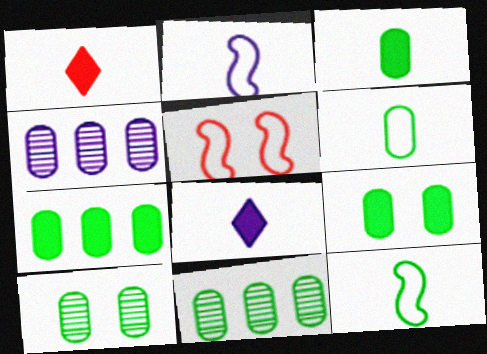[[3, 7, 9], 
[5, 8, 11], 
[6, 7, 10], 
[6, 9, 11]]